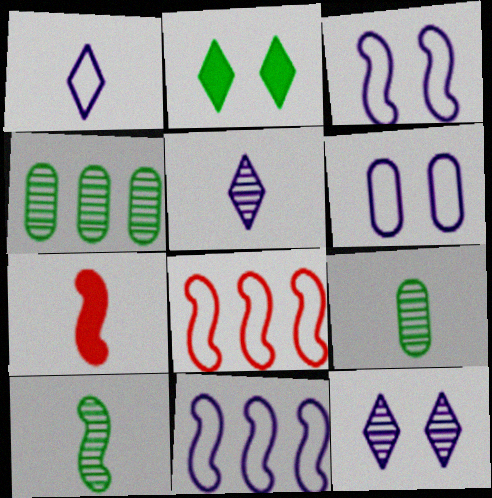[[1, 6, 11], 
[1, 7, 9]]